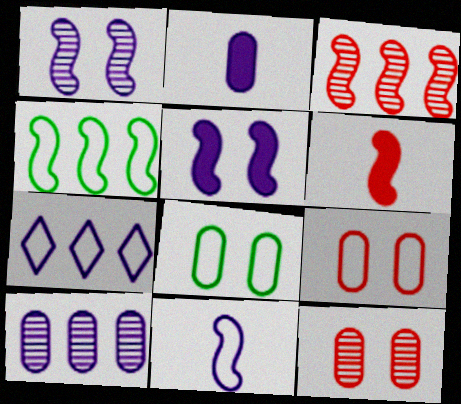[[1, 2, 7], 
[1, 4, 6]]